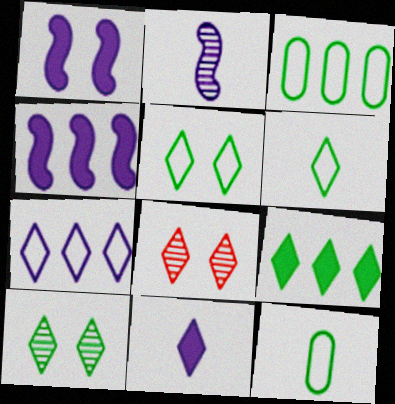[[4, 8, 12], 
[6, 9, 10]]